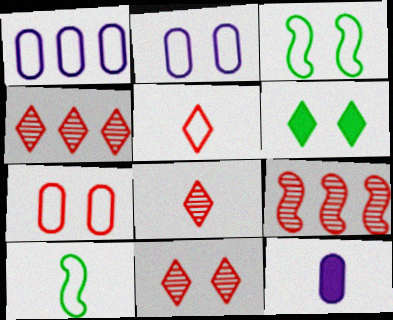[[1, 3, 5], 
[3, 4, 12], 
[4, 8, 11], 
[8, 10, 12]]